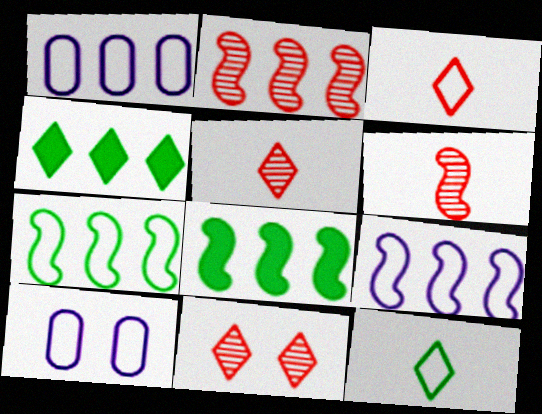[[1, 2, 4], 
[2, 8, 9], 
[3, 7, 10], 
[4, 6, 10], 
[5, 8, 10]]